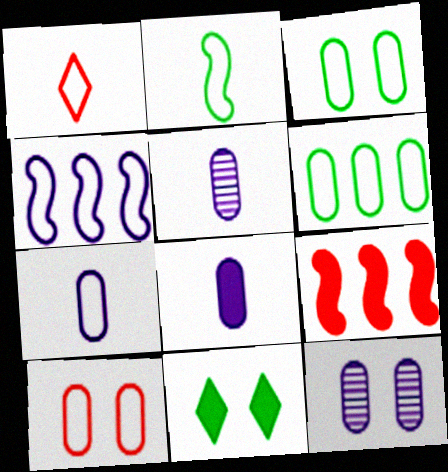[[1, 2, 7], 
[1, 3, 4], 
[5, 7, 8], 
[6, 7, 10], 
[8, 9, 11]]